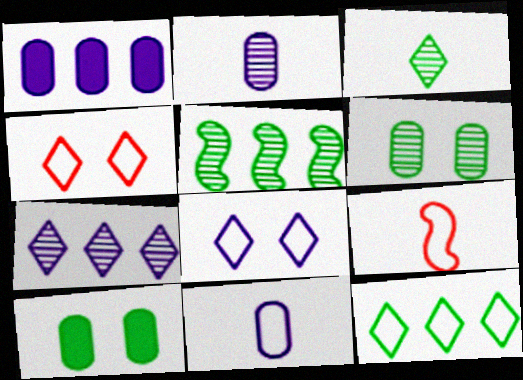[[3, 5, 6], 
[7, 9, 10]]